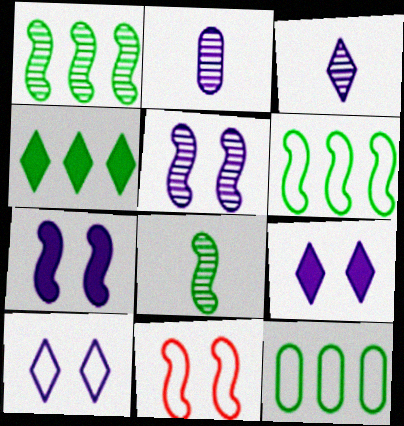[[1, 4, 12], 
[2, 4, 11]]